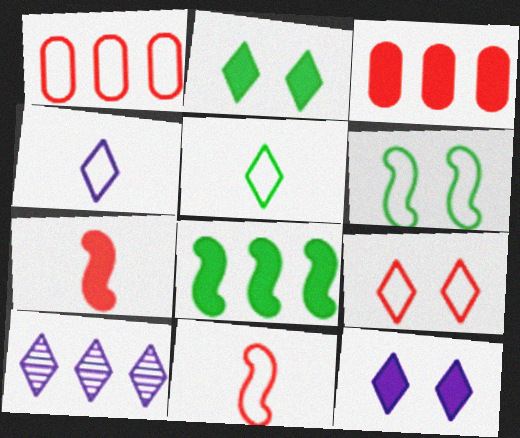[[1, 4, 6], 
[1, 8, 10], 
[1, 9, 11], 
[4, 10, 12]]